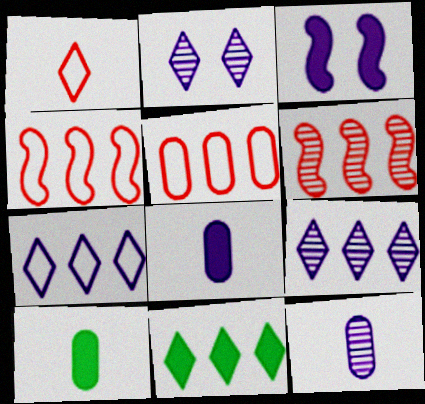[[1, 2, 11], 
[2, 4, 10], 
[3, 7, 12]]